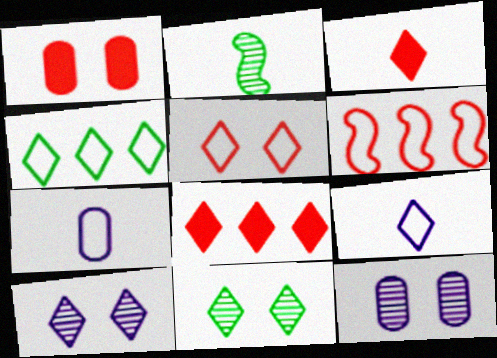[[2, 3, 7], 
[3, 4, 10], 
[4, 5, 9], 
[8, 9, 11]]